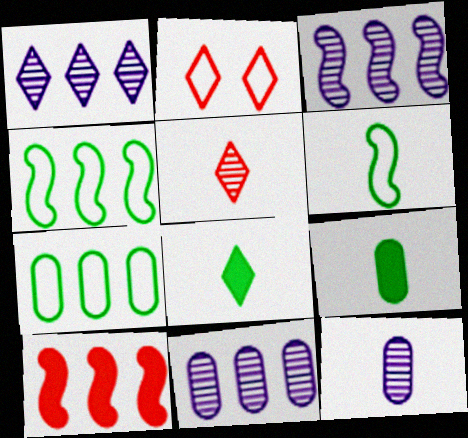[[1, 2, 8], 
[1, 3, 11], 
[1, 7, 10], 
[2, 3, 9], 
[3, 4, 10]]